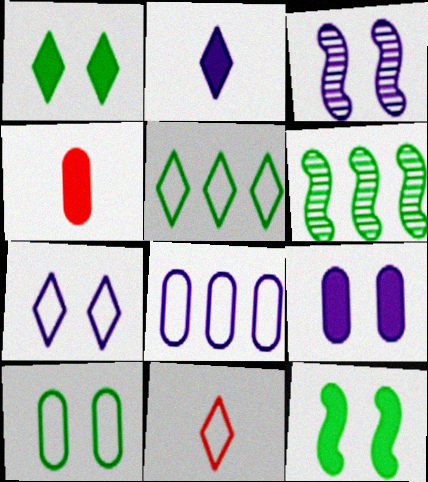[[2, 3, 8], 
[3, 4, 5], 
[3, 7, 9], 
[4, 6, 7], 
[5, 7, 11], 
[6, 9, 11]]